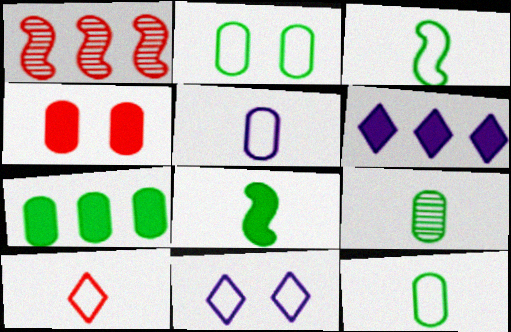[[1, 4, 10], 
[2, 7, 9], 
[3, 5, 10], 
[4, 6, 8]]